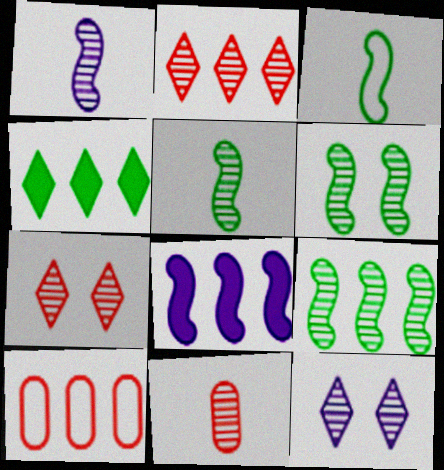[[5, 6, 9], 
[9, 11, 12]]